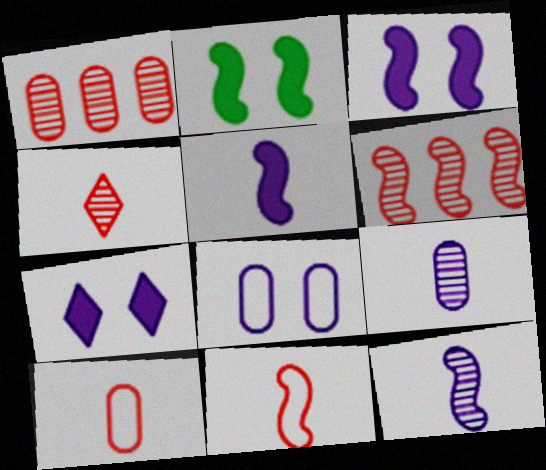[]